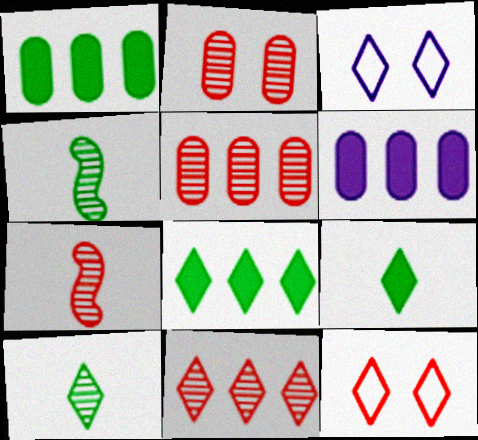[[1, 3, 7], 
[2, 7, 11], 
[3, 9, 11], 
[4, 6, 12]]